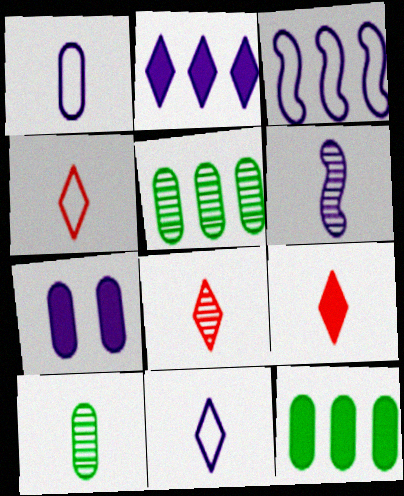[[4, 8, 9], 
[6, 8, 10]]